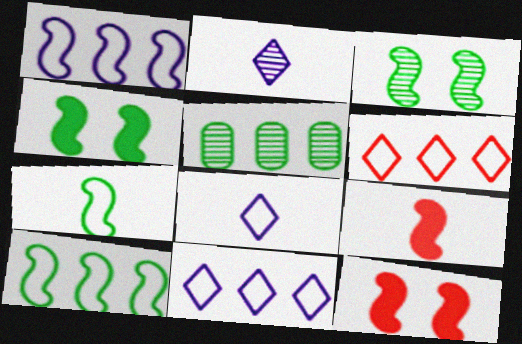[[1, 3, 9], 
[5, 8, 12]]